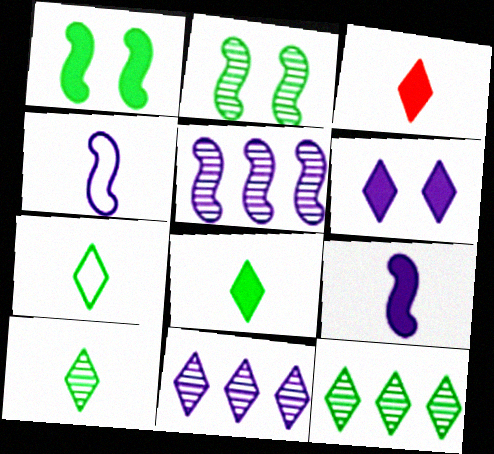[[7, 8, 10]]